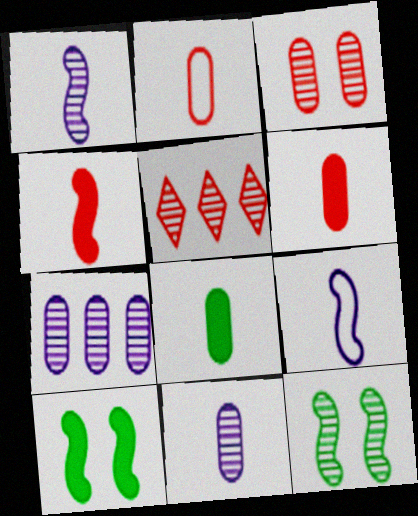[[2, 8, 11], 
[5, 11, 12]]